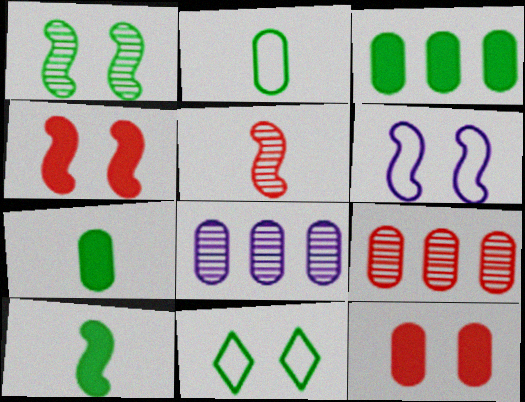[[1, 4, 6], 
[2, 8, 12]]